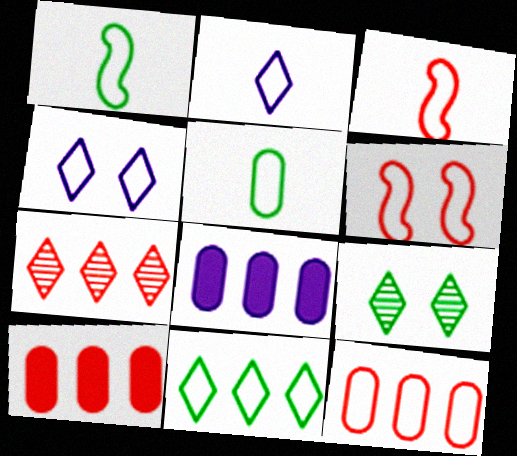[[1, 4, 12], 
[2, 3, 5], 
[3, 8, 9]]